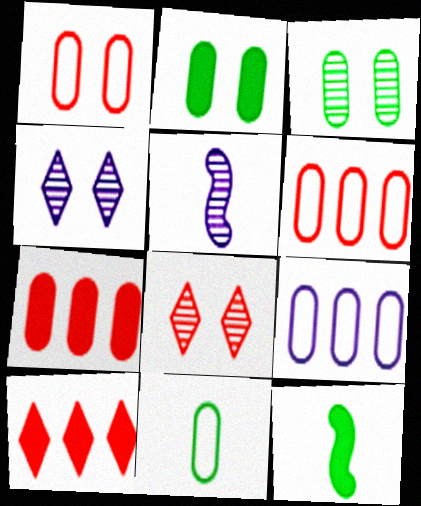[[1, 9, 11], 
[4, 6, 12], 
[8, 9, 12]]